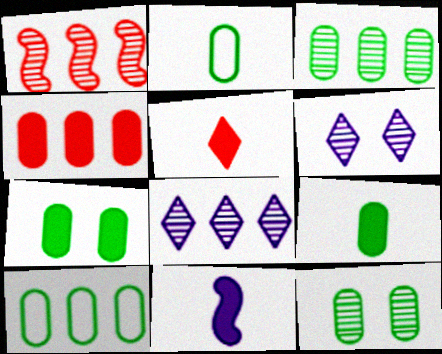[[1, 3, 8], 
[2, 3, 7], 
[5, 9, 11], 
[9, 10, 12]]